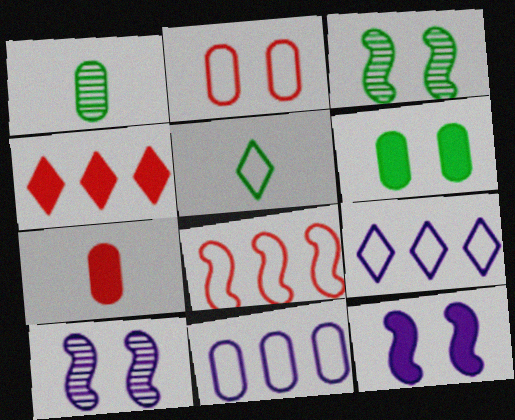[[3, 7, 9]]